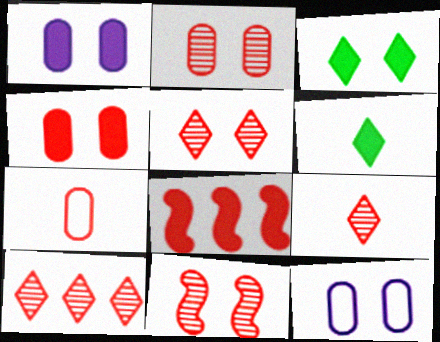[[1, 6, 8], 
[2, 5, 11], 
[3, 11, 12], 
[5, 7, 8], 
[5, 9, 10]]